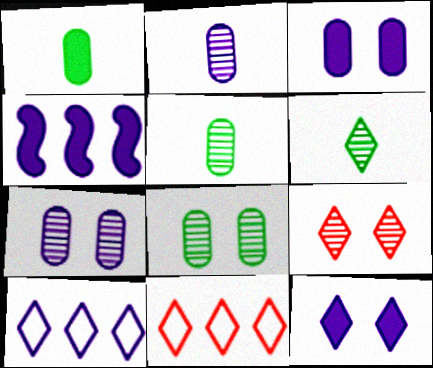[[6, 11, 12]]